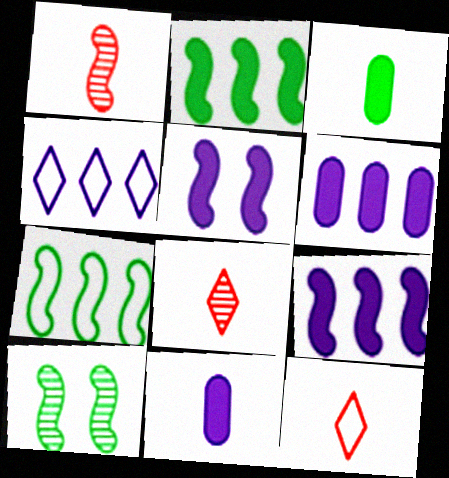[[1, 5, 7], 
[6, 10, 12]]